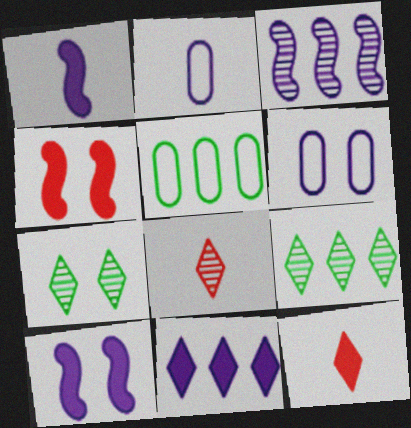[[2, 4, 9], 
[4, 6, 7], 
[5, 8, 10]]